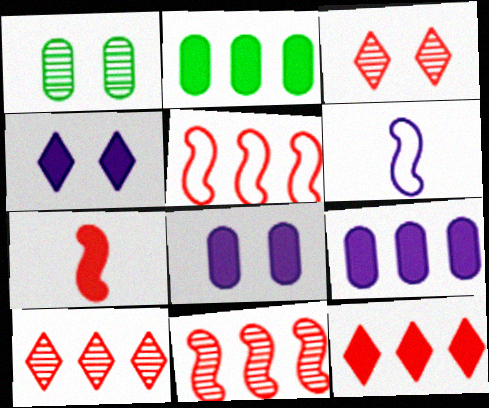[[1, 6, 12], 
[2, 3, 6], 
[2, 4, 7]]